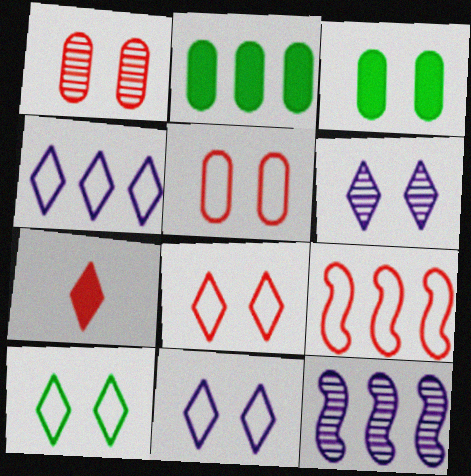[[1, 7, 9], 
[8, 10, 11]]